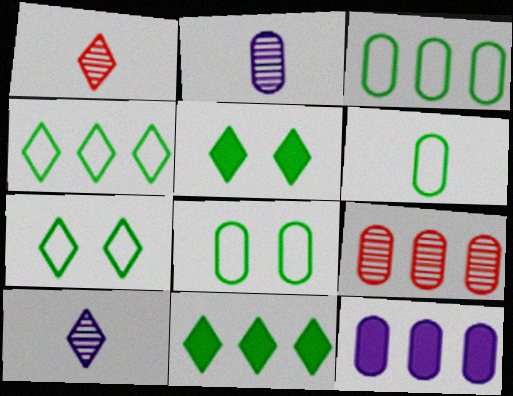[[3, 6, 8], 
[3, 9, 12]]